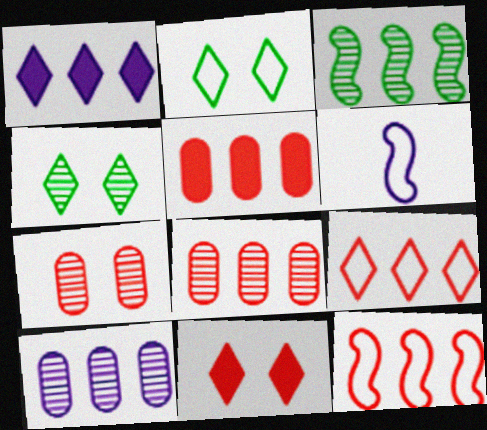[[4, 5, 6]]